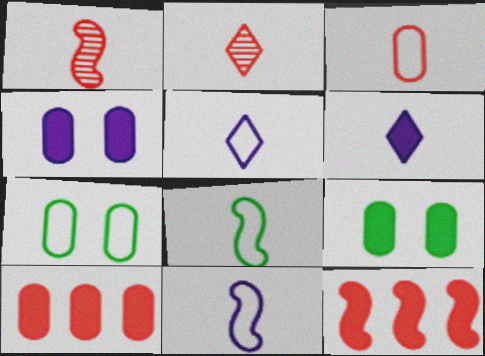[[3, 5, 8], 
[6, 9, 12]]